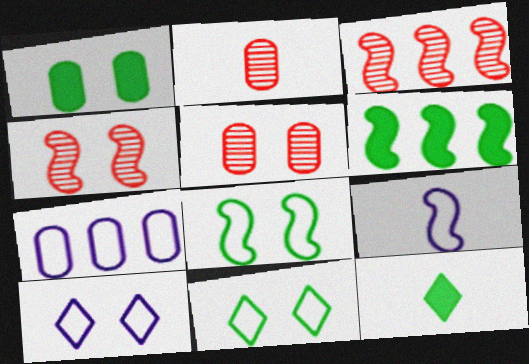[[1, 2, 7], 
[1, 4, 10], 
[1, 6, 12], 
[2, 6, 10], 
[2, 9, 12], 
[4, 6, 9], 
[4, 7, 12], 
[7, 9, 10]]